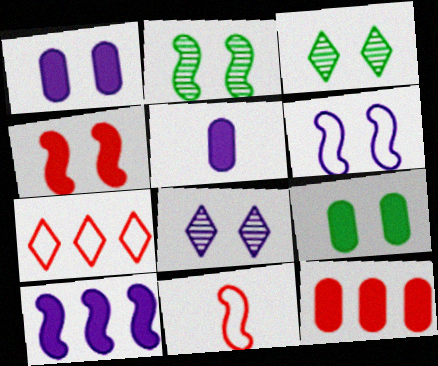[[1, 6, 8], 
[2, 4, 6], 
[2, 5, 7], 
[2, 10, 11], 
[5, 9, 12]]